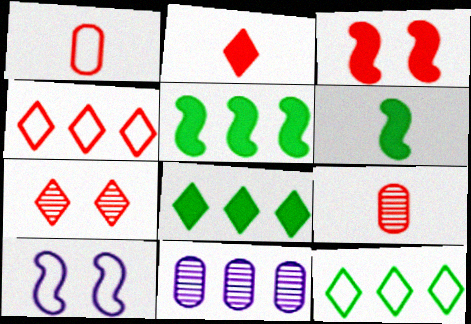[[1, 10, 12], 
[2, 4, 7], 
[3, 4, 9], 
[4, 5, 11], 
[8, 9, 10]]